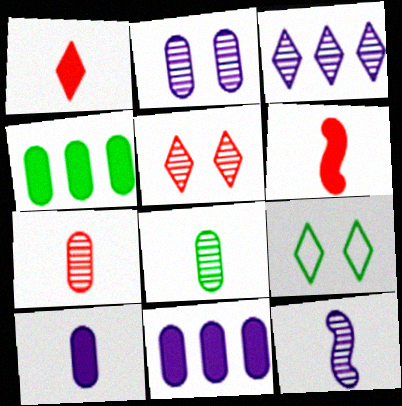[[1, 3, 9], 
[2, 3, 12]]